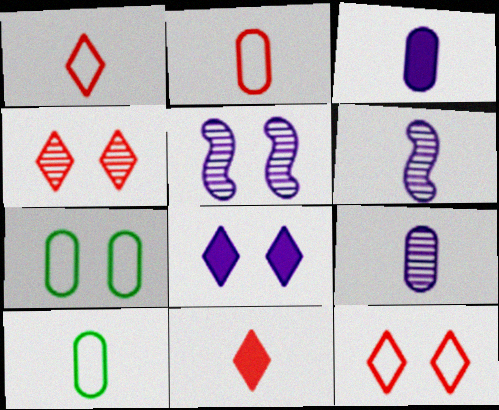[[6, 10, 11]]